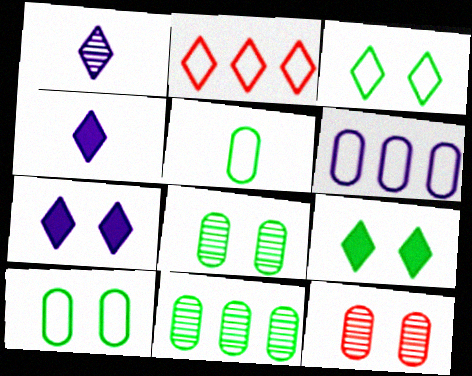[[1, 2, 9]]